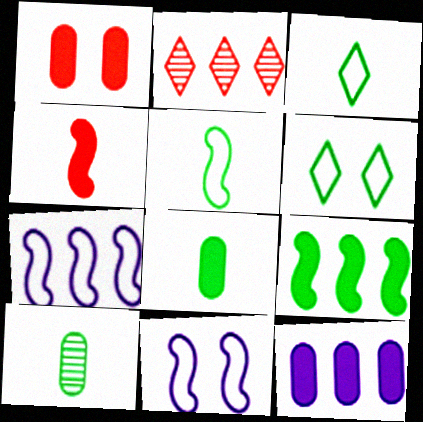[[1, 8, 12], 
[2, 8, 11], 
[6, 9, 10]]